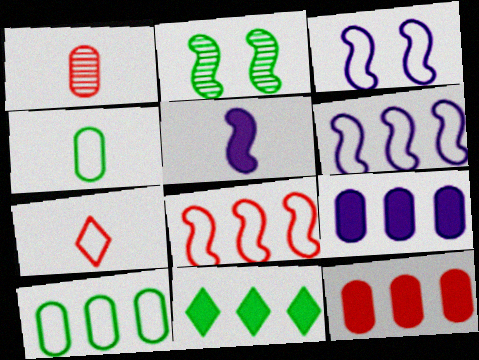[[1, 3, 11], 
[2, 4, 11], 
[2, 5, 8], 
[2, 7, 9], 
[3, 7, 10]]